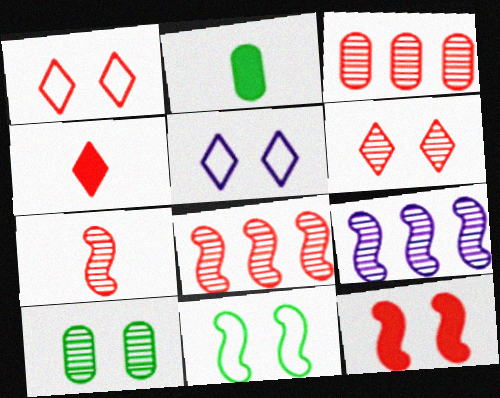[[1, 2, 9], 
[2, 5, 8], 
[3, 6, 7], 
[5, 10, 12]]